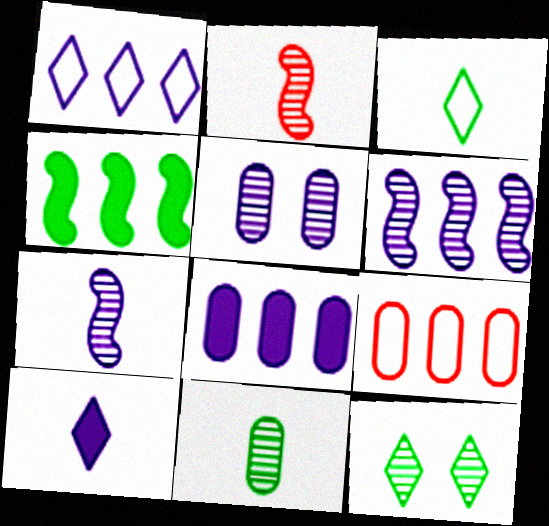[[1, 6, 8]]